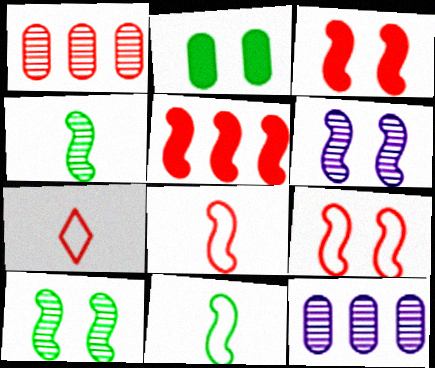[[1, 3, 7], 
[5, 6, 11]]